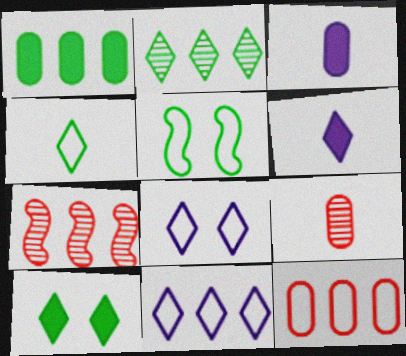[[1, 7, 11], 
[2, 4, 10]]